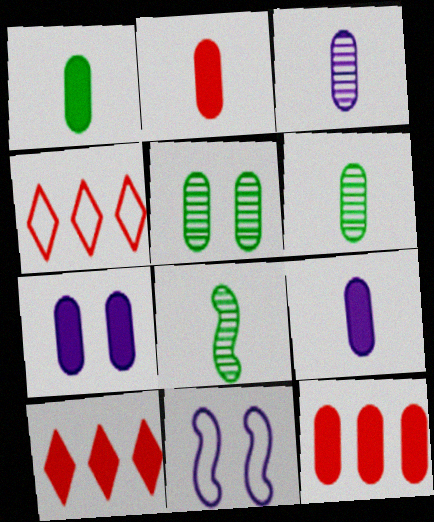[[1, 2, 9], 
[1, 7, 12], 
[4, 7, 8], 
[6, 10, 11]]